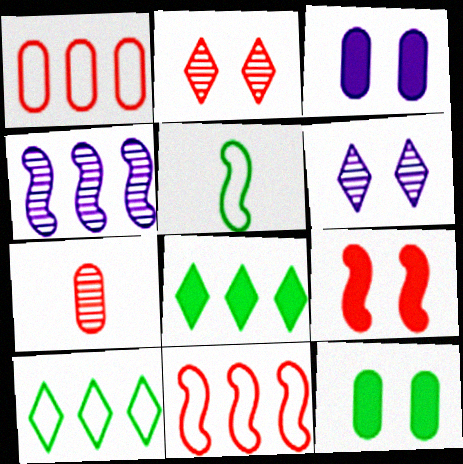[[1, 4, 8], 
[4, 5, 9]]